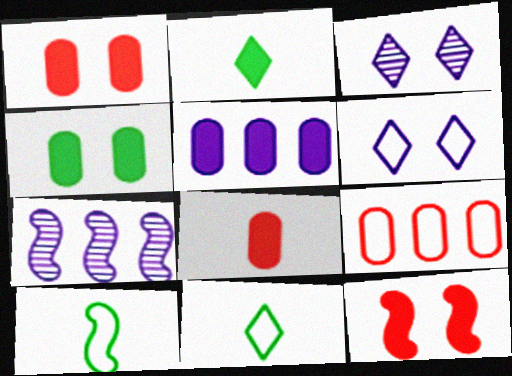[[1, 7, 11], 
[2, 5, 12], 
[4, 5, 8], 
[6, 9, 10], 
[7, 10, 12]]